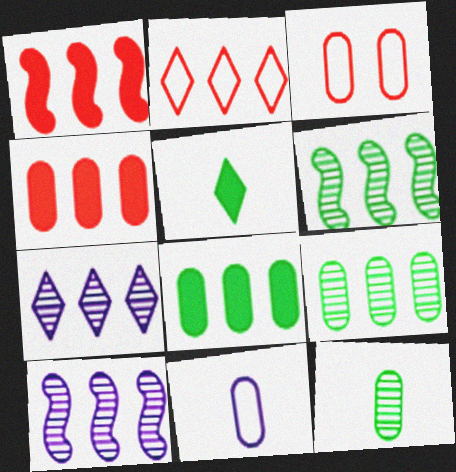[[2, 8, 10], 
[3, 5, 10]]